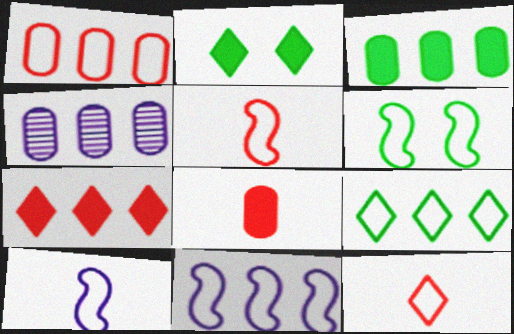[[1, 3, 4], 
[1, 9, 11], 
[2, 4, 5], 
[5, 6, 11]]